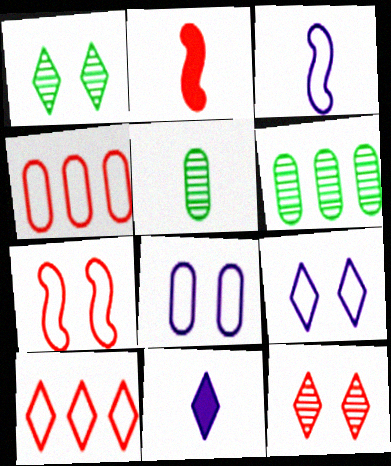[[1, 10, 11], 
[2, 4, 12], 
[2, 6, 9], 
[6, 7, 11]]